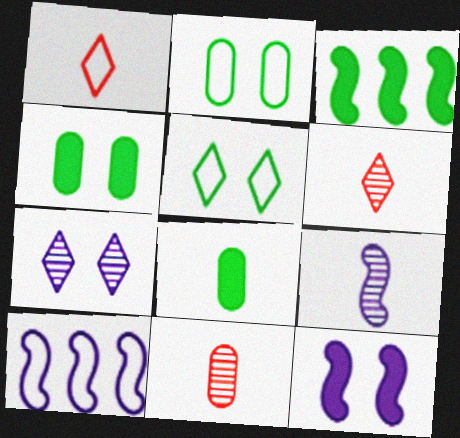[[1, 2, 10], 
[1, 8, 9], 
[4, 6, 10], 
[9, 10, 12]]